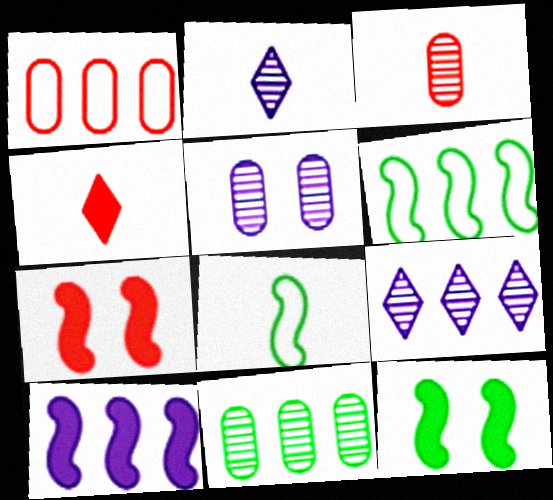[[1, 2, 12], 
[3, 5, 11], 
[4, 5, 6]]